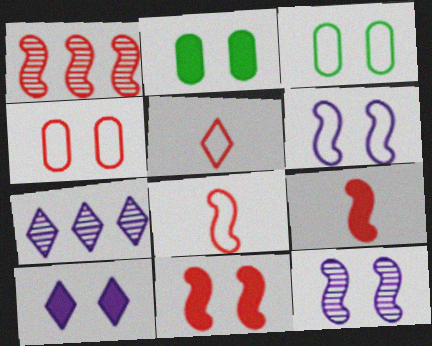[[1, 8, 11], 
[2, 7, 8], 
[2, 10, 11], 
[3, 7, 9]]